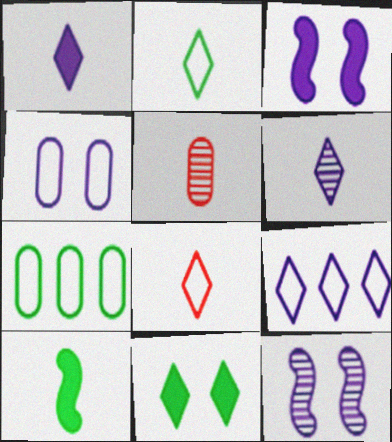[]